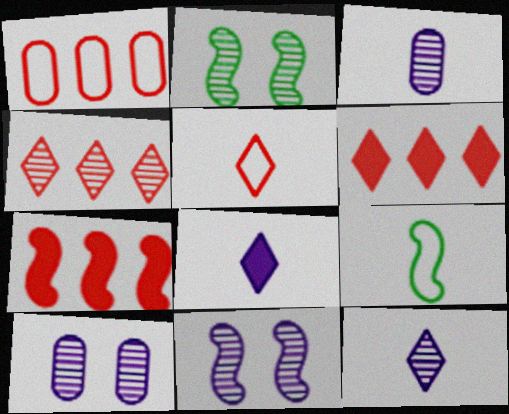[[1, 2, 8], 
[1, 4, 7], 
[2, 3, 4], 
[6, 9, 10], 
[7, 9, 11]]